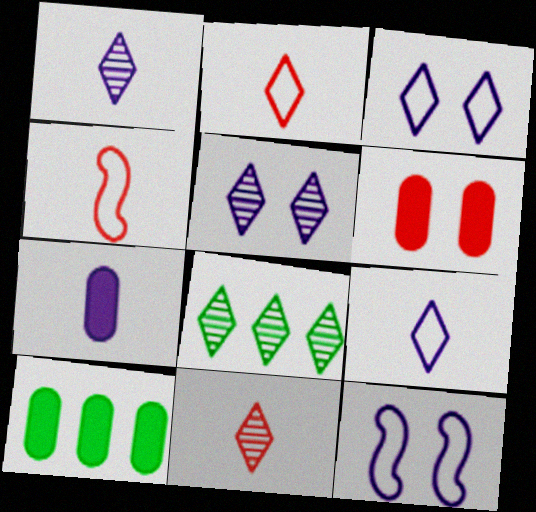[[4, 5, 10], 
[5, 8, 11], 
[6, 7, 10], 
[10, 11, 12]]